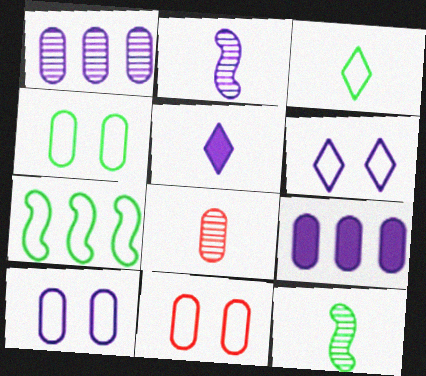[[2, 6, 9], 
[3, 4, 7], 
[4, 8, 9], 
[4, 10, 11]]